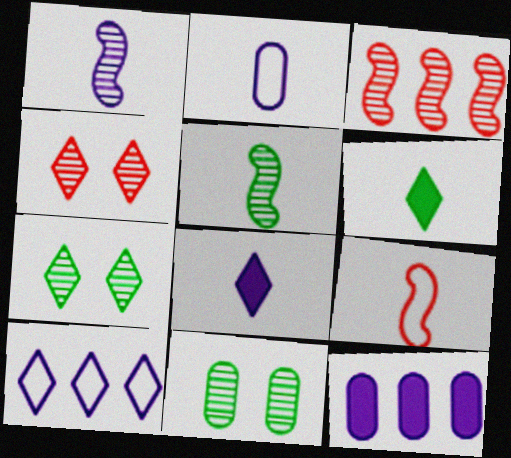[[1, 2, 8], 
[4, 6, 10], 
[7, 9, 12]]